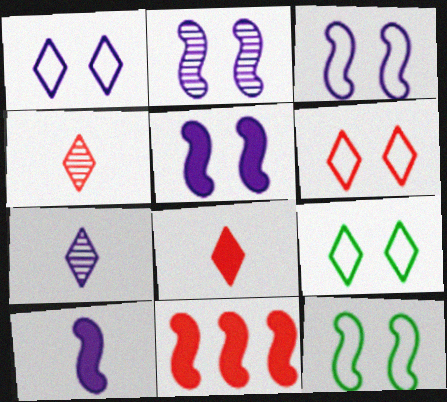[[1, 6, 9], 
[2, 3, 5]]